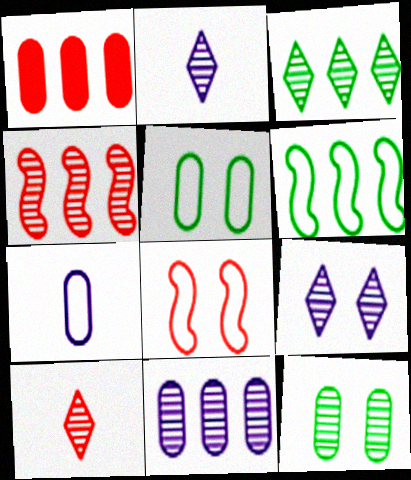[[1, 7, 12], 
[1, 8, 10], 
[2, 4, 12], 
[3, 4, 11], 
[3, 9, 10]]